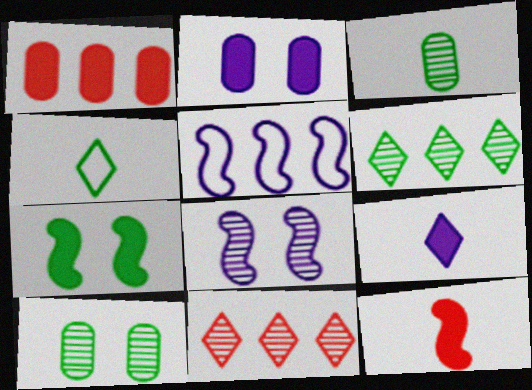[[1, 4, 8], 
[1, 5, 6], 
[1, 7, 9], 
[3, 8, 11]]